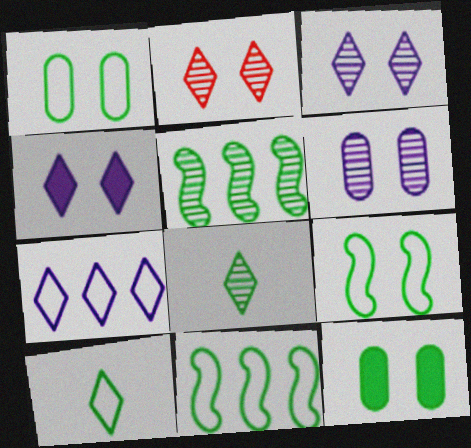[[1, 10, 11], 
[5, 10, 12], 
[8, 11, 12]]